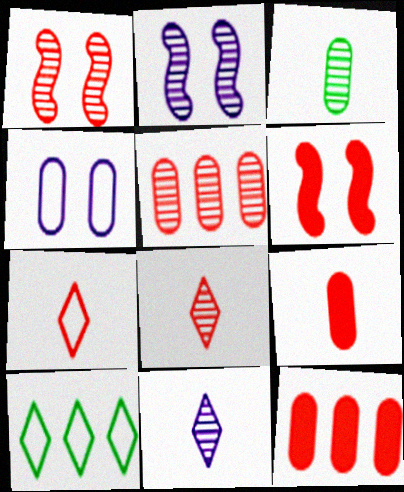[[1, 5, 8], 
[1, 7, 12], 
[2, 9, 10], 
[3, 4, 12], 
[5, 6, 7]]